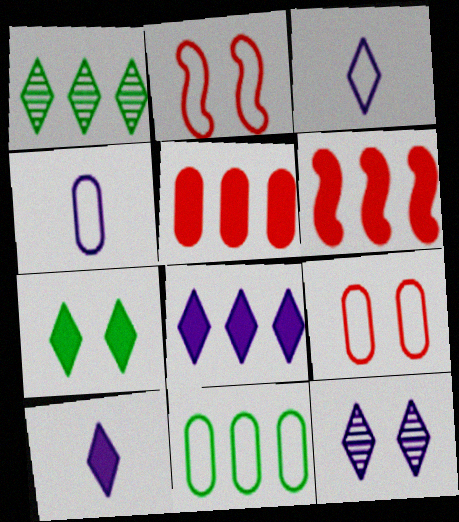[[2, 3, 11], 
[3, 8, 12], 
[4, 9, 11]]